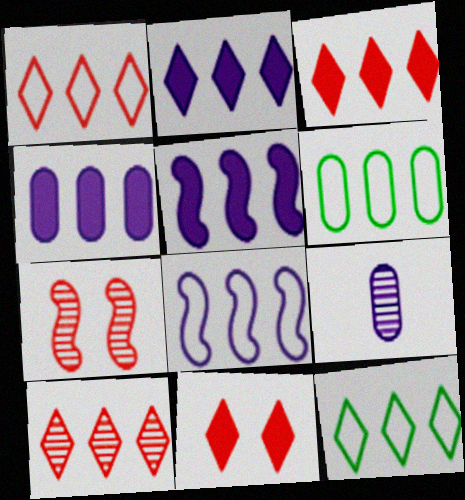[[1, 3, 10], 
[1, 6, 8], 
[2, 4, 5], 
[2, 10, 12], 
[5, 6, 10]]